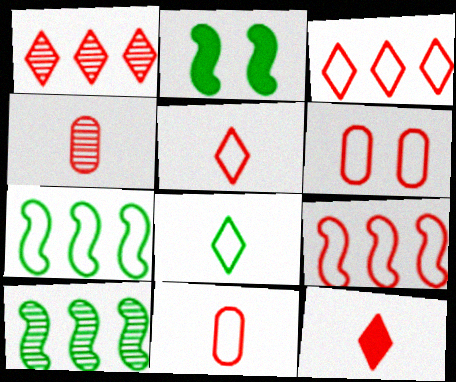[[5, 6, 9]]